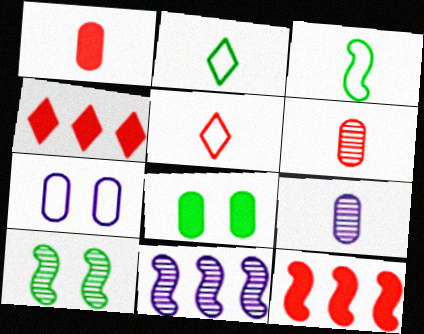[[5, 8, 11]]